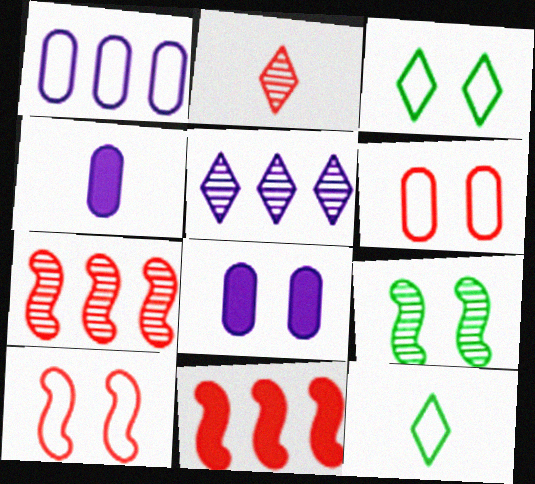[[1, 10, 12], 
[2, 6, 11], 
[3, 4, 7], 
[7, 8, 12]]